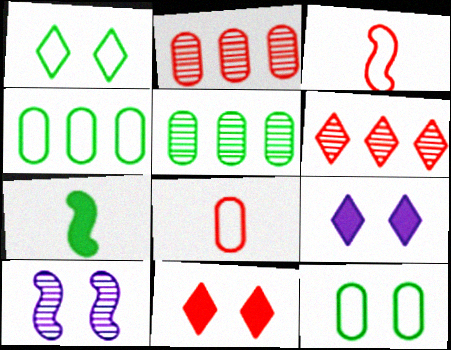[[1, 5, 7], 
[2, 3, 11], 
[3, 5, 9], 
[10, 11, 12]]